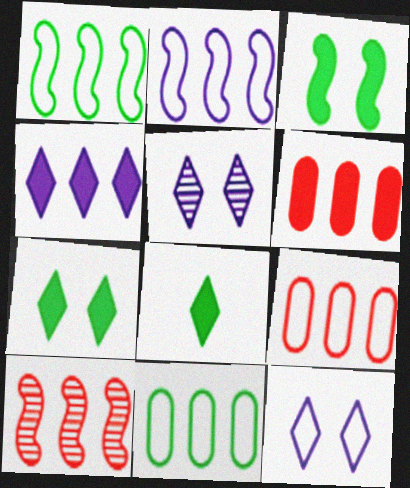[[4, 10, 11]]